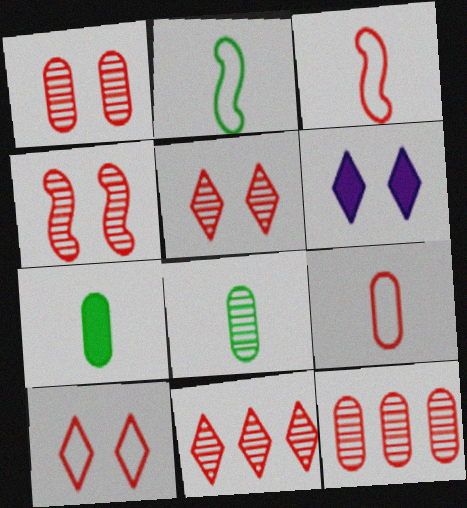[[1, 4, 5], 
[2, 6, 12]]